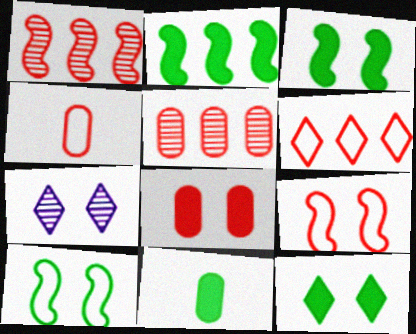[[2, 4, 7], 
[2, 11, 12], 
[4, 5, 8], 
[4, 6, 9], 
[7, 8, 10]]